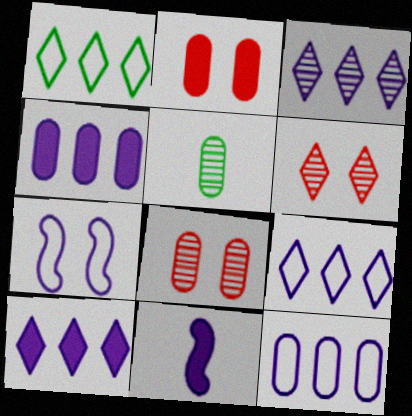[[1, 8, 11], 
[2, 5, 12], 
[3, 9, 10]]